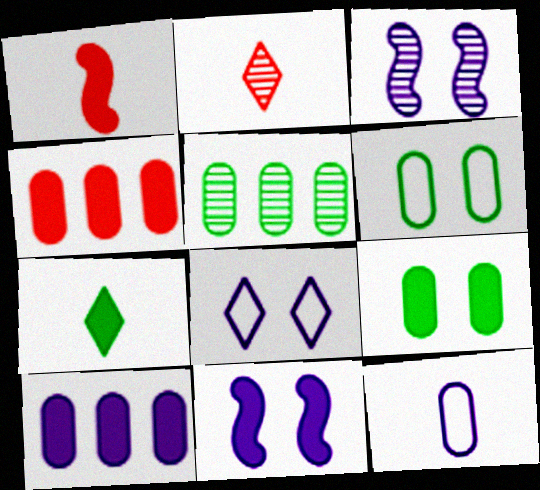[[1, 5, 8], 
[2, 3, 5], 
[4, 7, 11]]